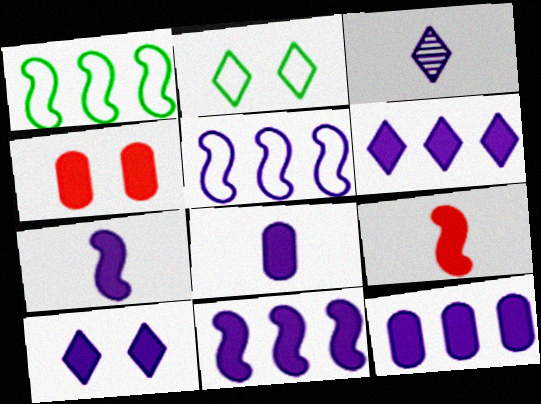[[1, 3, 4], 
[6, 11, 12], 
[7, 10, 12], 
[8, 10, 11]]